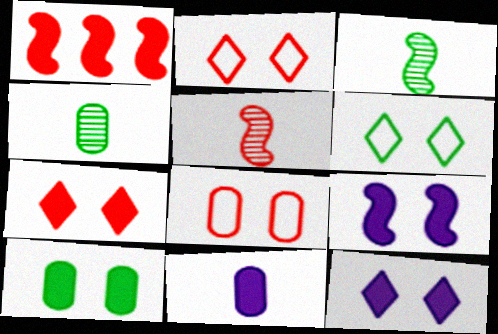[[7, 9, 10]]